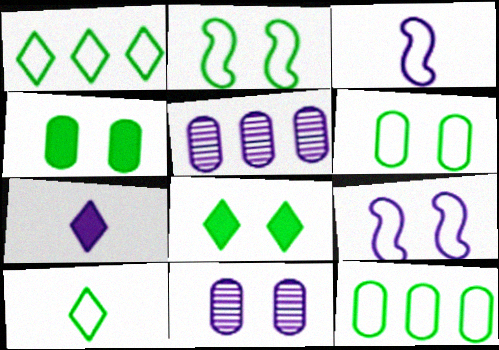[[2, 10, 12], 
[5, 7, 9]]